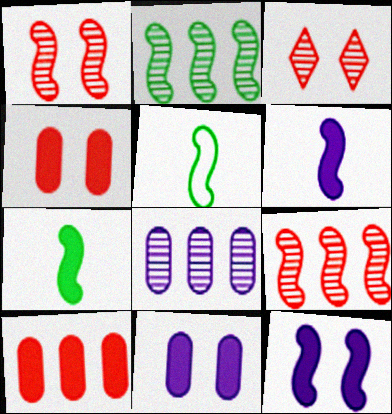[[5, 9, 12]]